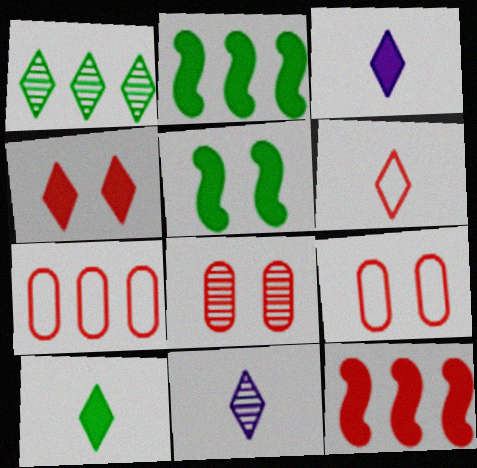[[2, 9, 11], 
[5, 7, 11], 
[6, 8, 12], 
[6, 10, 11]]